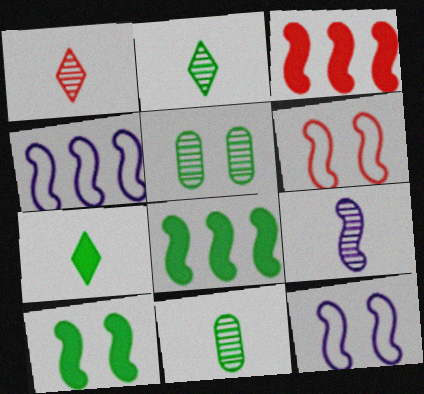[[1, 9, 11], 
[6, 8, 9]]